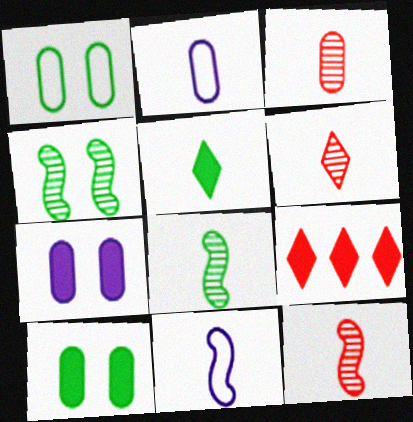[[2, 4, 9], 
[2, 5, 12], 
[3, 5, 11], 
[3, 6, 12]]